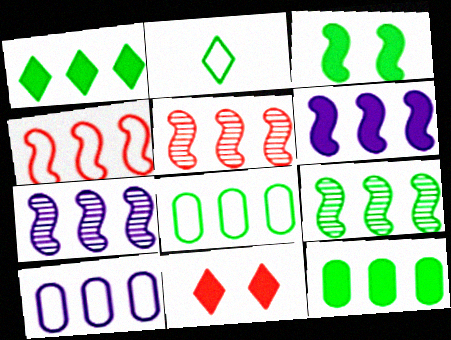[[1, 5, 10], 
[1, 8, 9], 
[4, 6, 9], 
[5, 7, 9]]